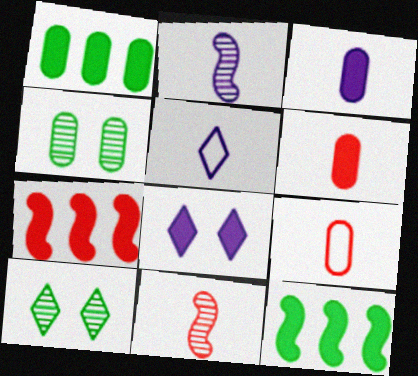[[2, 3, 5], 
[4, 5, 7], 
[6, 8, 12]]